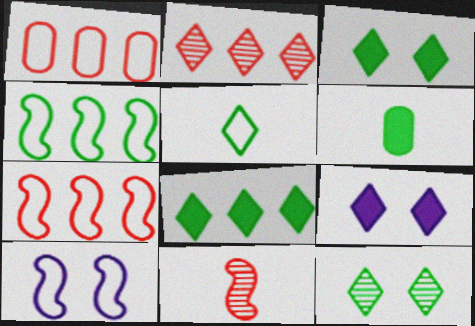[[1, 5, 10], 
[2, 5, 9], 
[2, 6, 10], 
[4, 6, 12], 
[5, 8, 12]]